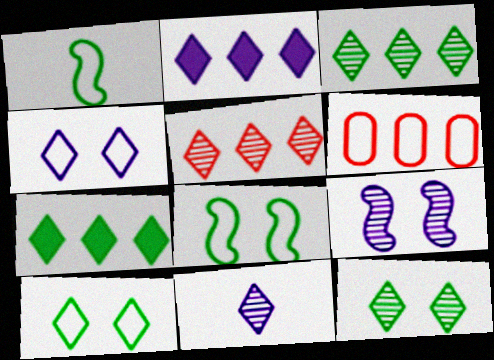[[1, 4, 6], 
[2, 4, 11], 
[5, 11, 12]]